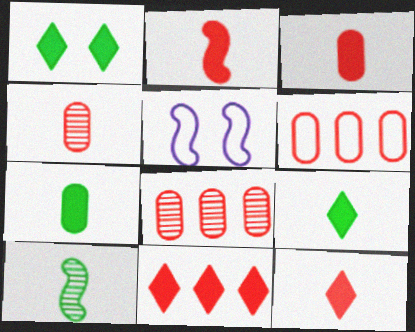[[2, 3, 12], 
[5, 8, 9]]